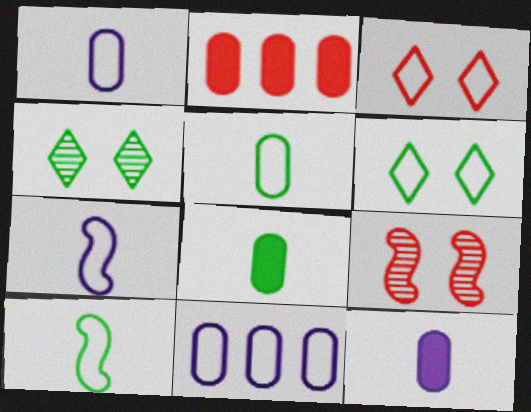[[2, 4, 7], 
[3, 10, 11]]